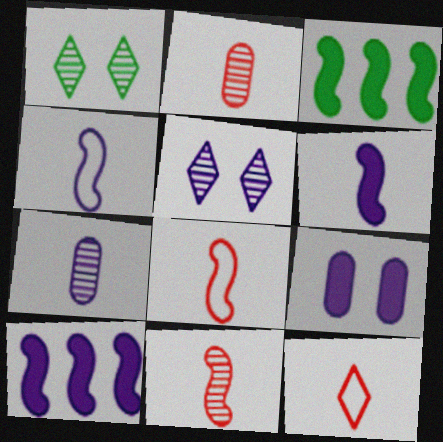[]